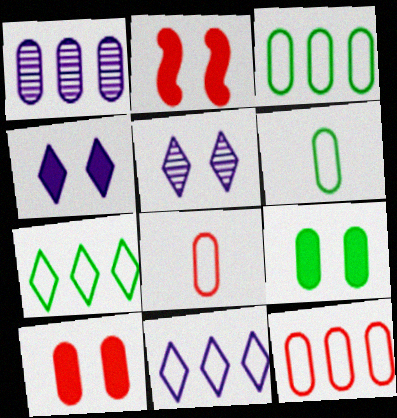[[1, 6, 10], 
[1, 8, 9], 
[2, 4, 9]]